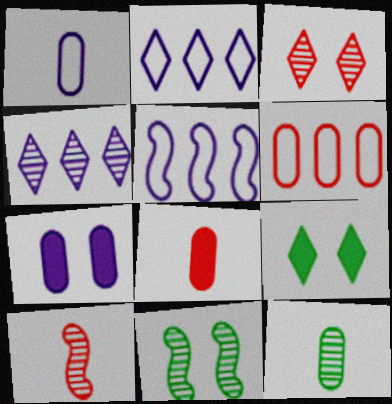[[1, 8, 12], 
[2, 8, 11], 
[6, 7, 12]]